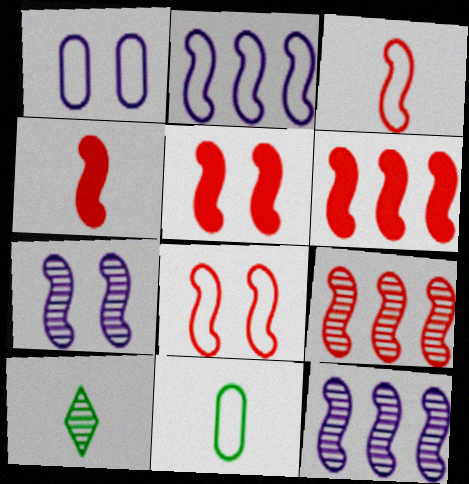[[1, 6, 10], 
[3, 5, 9], 
[4, 5, 6], 
[4, 8, 9]]